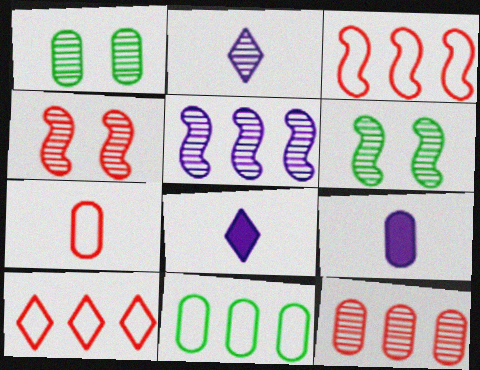[[1, 3, 8], 
[2, 6, 12], 
[4, 8, 11], 
[6, 9, 10]]